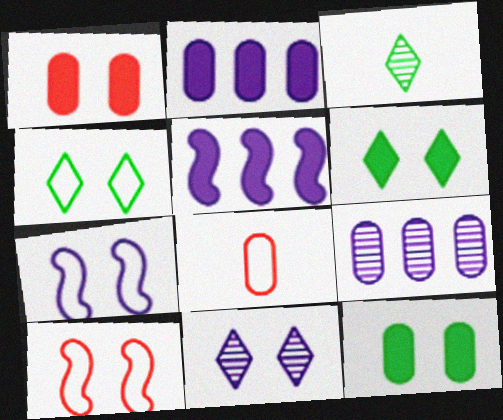[[2, 3, 10], 
[8, 9, 12], 
[10, 11, 12]]